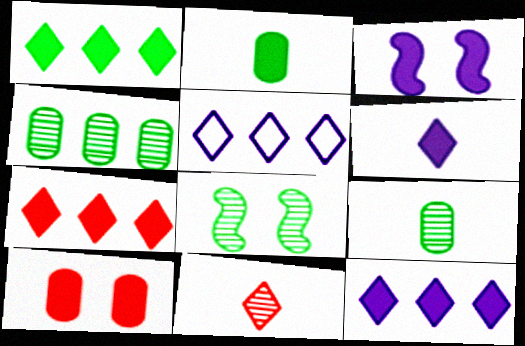[[1, 7, 12], 
[2, 3, 7]]